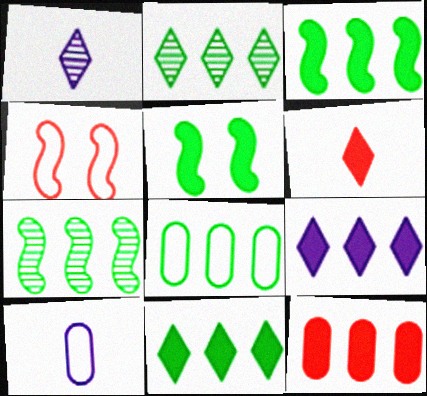[[2, 3, 8], 
[3, 9, 12], 
[7, 8, 11]]